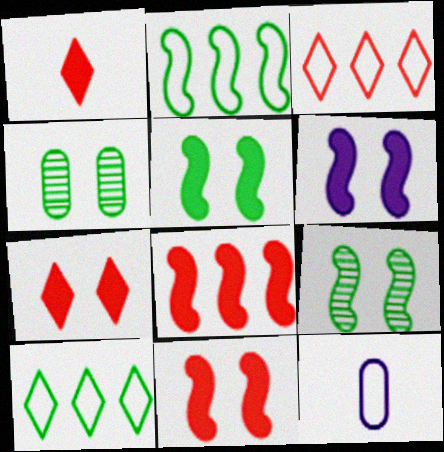[[5, 6, 11]]